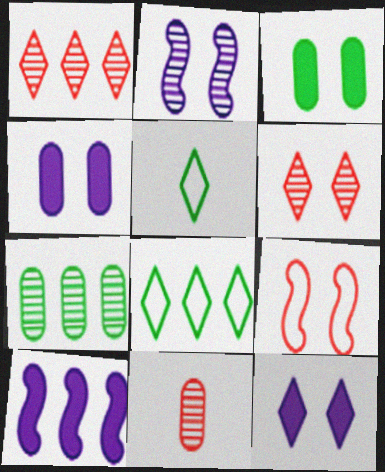[[1, 5, 12]]